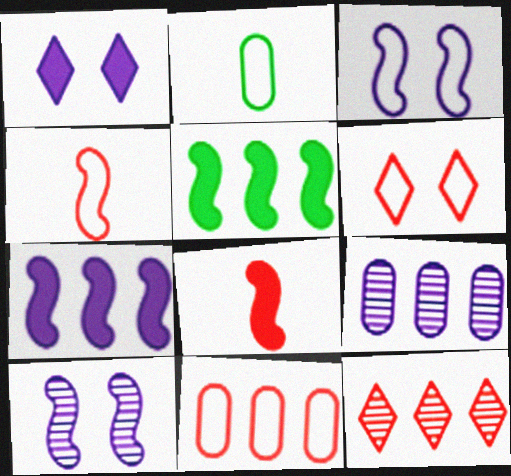[[4, 5, 10], 
[4, 6, 11]]